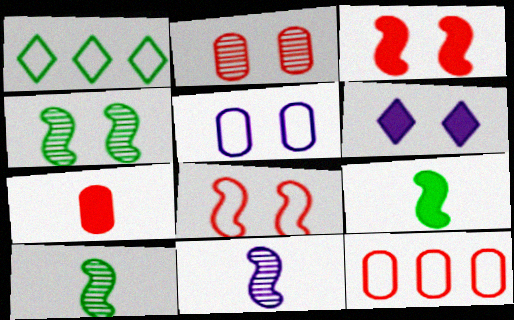[[2, 7, 12], 
[6, 10, 12]]